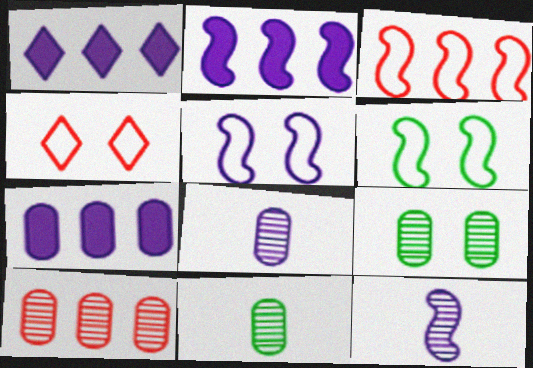[[1, 2, 7], 
[1, 5, 8], 
[2, 4, 11], 
[2, 5, 12], 
[8, 9, 10]]